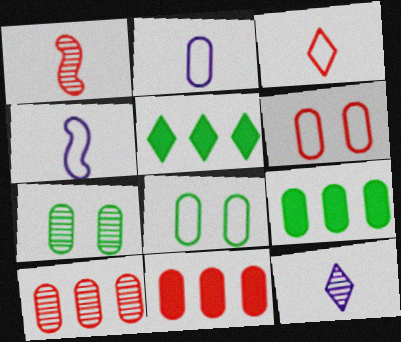[[2, 7, 11]]